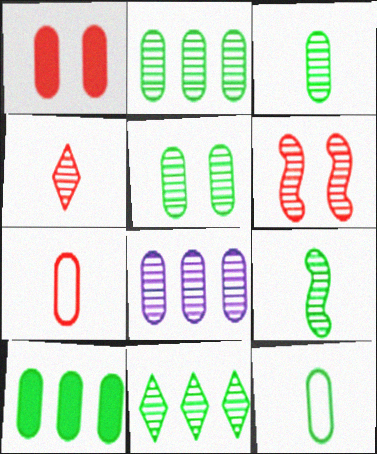[[1, 8, 12], 
[2, 3, 5], 
[5, 9, 11], 
[5, 10, 12]]